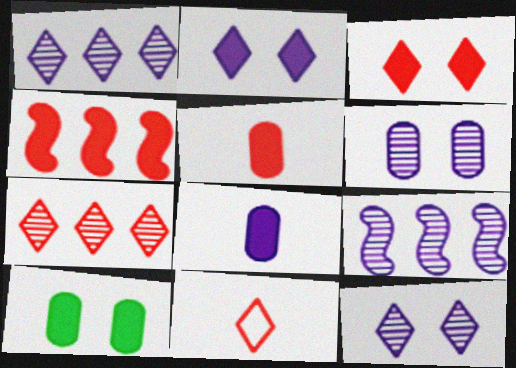[[3, 4, 5], 
[3, 7, 11], 
[9, 10, 11]]